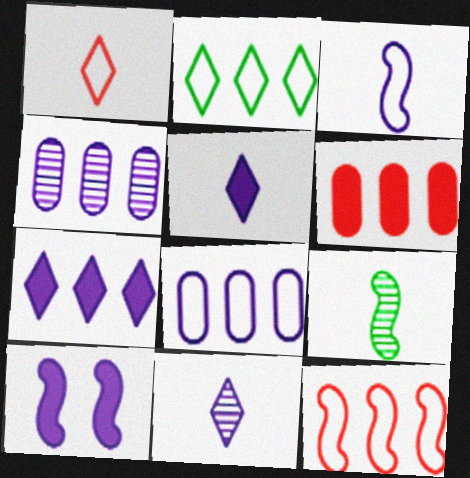[[2, 8, 12], 
[8, 10, 11], 
[9, 10, 12]]